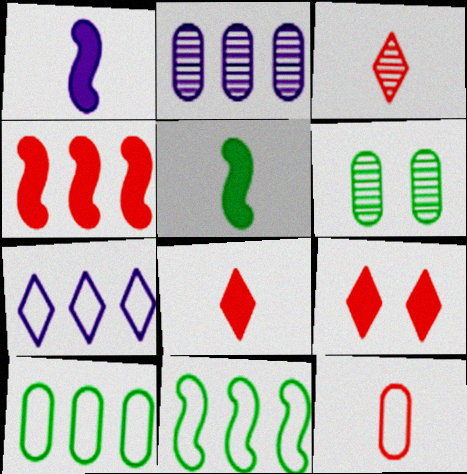[]